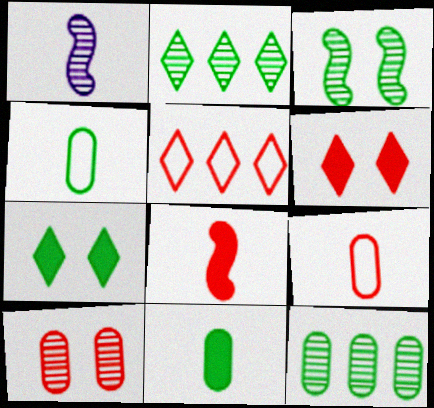[[1, 2, 10], 
[5, 8, 10]]